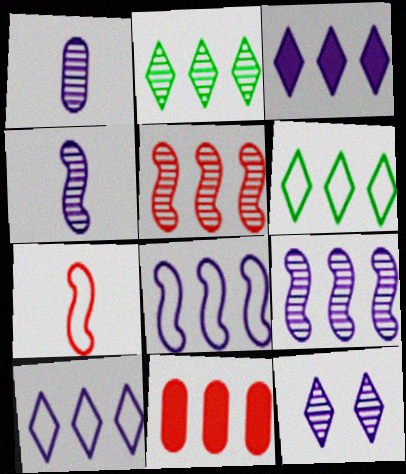[[1, 9, 12], 
[2, 8, 11], 
[6, 9, 11]]